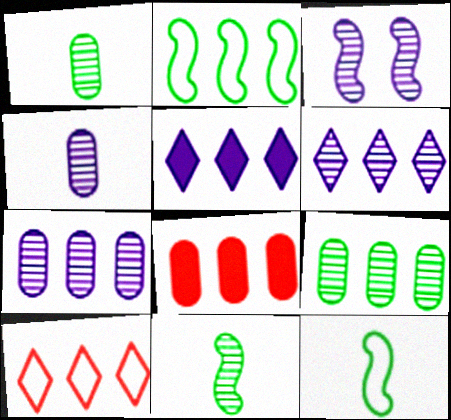[[2, 6, 8], 
[3, 4, 6]]